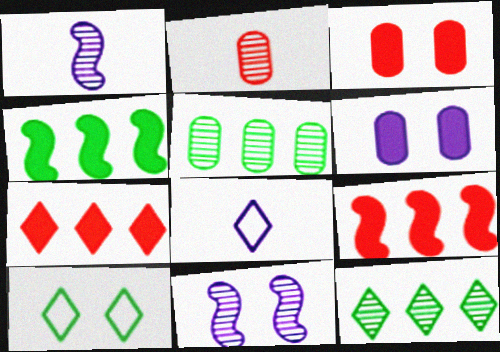[[2, 11, 12], 
[3, 10, 11]]